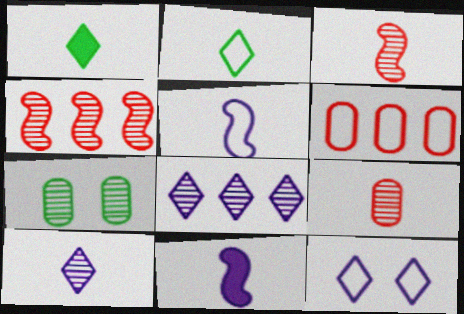[[1, 5, 9], 
[2, 9, 11], 
[3, 7, 8], 
[4, 7, 10]]